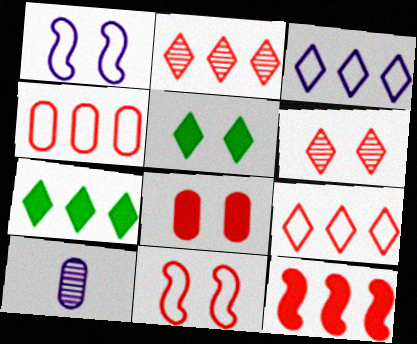[[2, 3, 7], 
[2, 4, 12], 
[6, 8, 11], 
[7, 10, 11]]